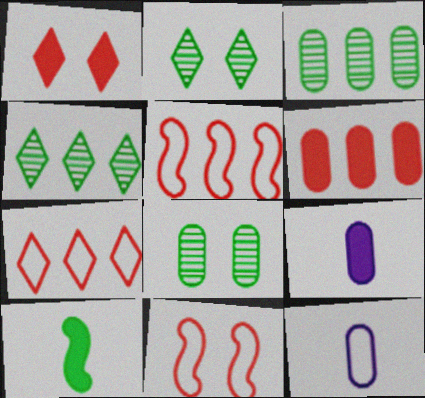[[2, 5, 9], 
[4, 9, 11], 
[6, 8, 12]]